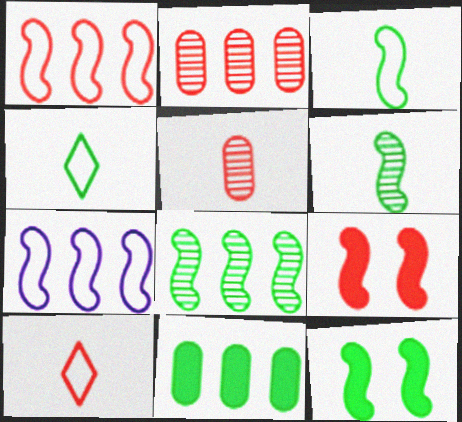[[2, 9, 10], 
[3, 8, 12], 
[6, 7, 9]]